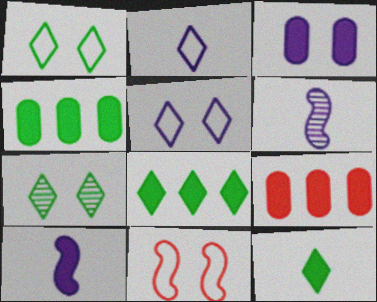[[1, 6, 9], 
[3, 7, 11]]